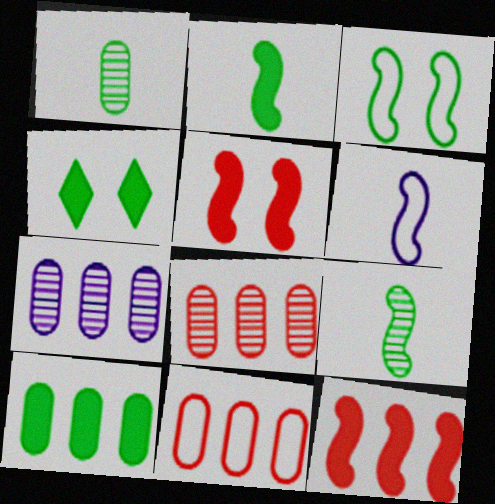[[2, 4, 10], 
[4, 6, 8], 
[7, 10, 11]]